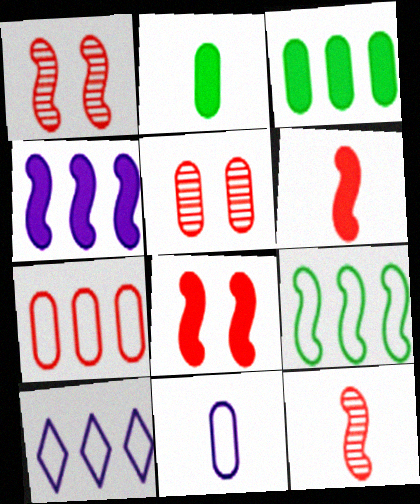[[1, 2, 10], 
[3, 5, 11], 
[7, 9, 10]]